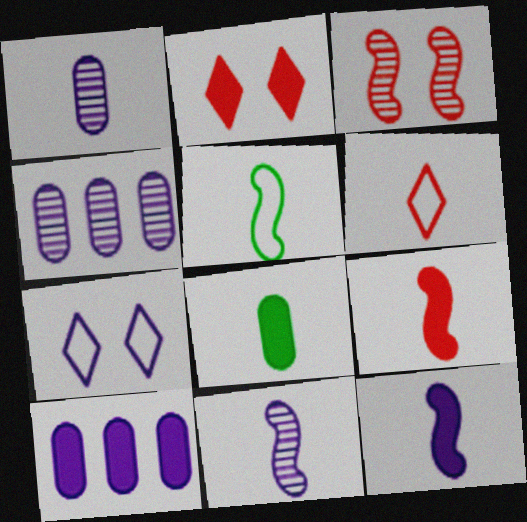[[2, 4, 5], 
[4, 7, 12], 
[5, 9, 11], 
[6, 8, 11], 
[7, 10, 11]]